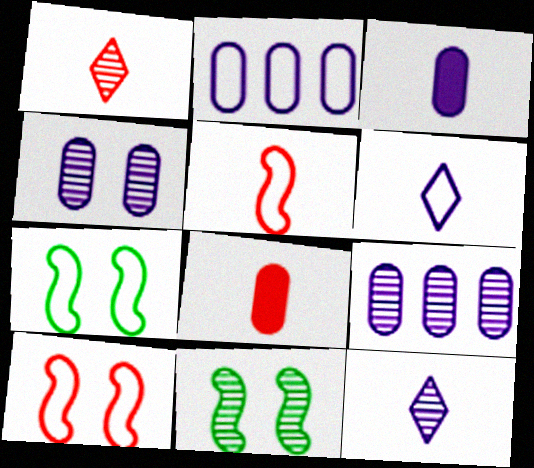[[1, 5, 8], 
[1, 9, 11], 
[2, 3, 4]]